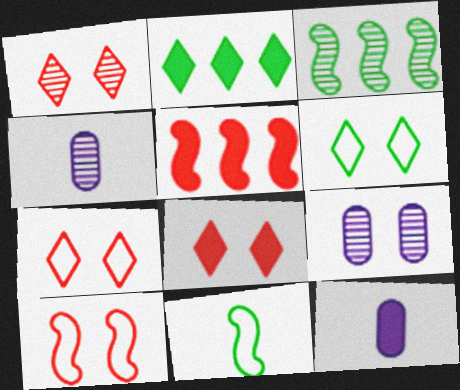[[1, 3, 4], 
[1, 7, 8], 
[2, 4, 10], 
[3, 7, 12], 
[4, 5, 6]]